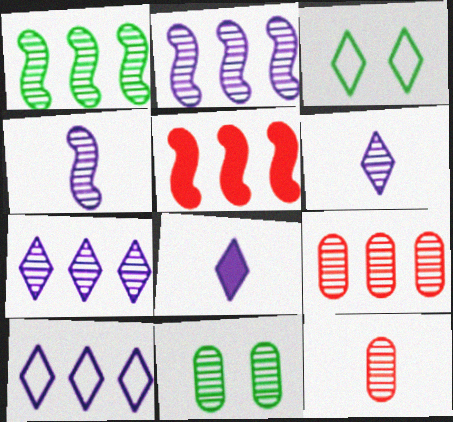[[1, 7, 9]]